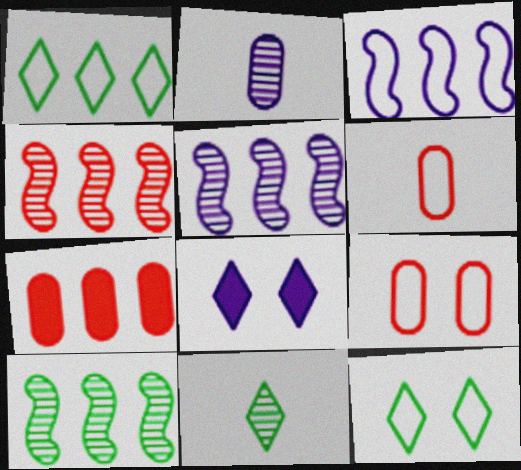[[1, 5, 7], 
[2, 3, 8], 
[3, 6, 12], 
[4, 5, 10], 
[6, 8, 10]]